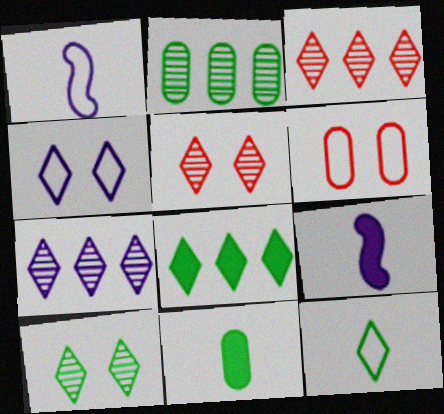[[8, 10, 12]]